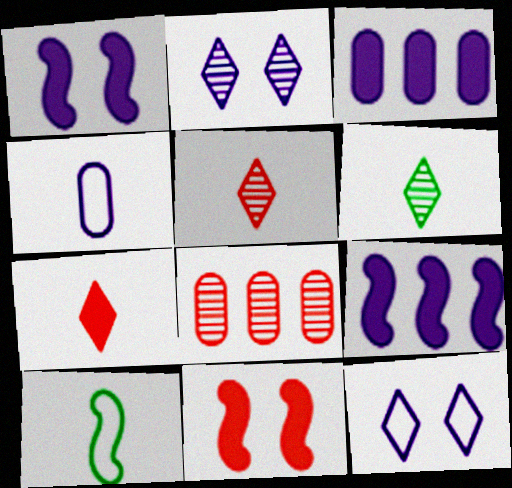[[2, 4, 9]]